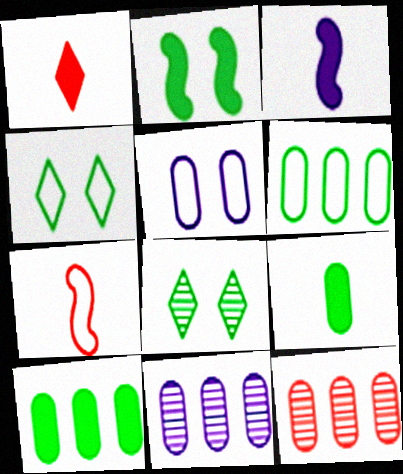[[1, 3, 9], 
[3, 4, 12], 
[5, 9, 12]]